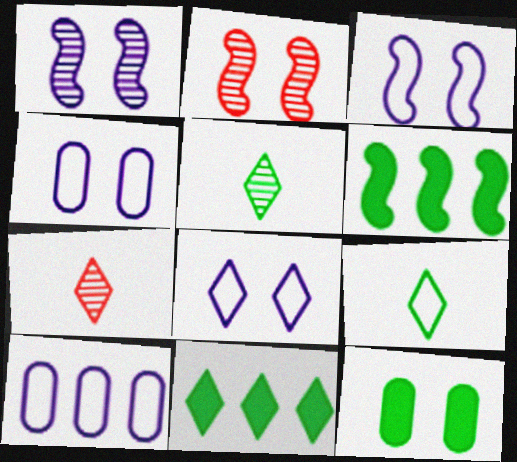[[2, 8, 12], 
[3, 4, 8], 
[4, 6, 7], 
[7, 8, 11]]